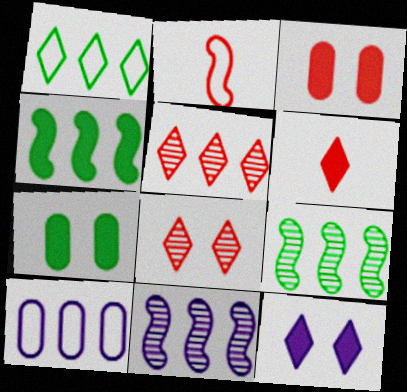[[2, 3, 5], 
[4, 5, 10]]